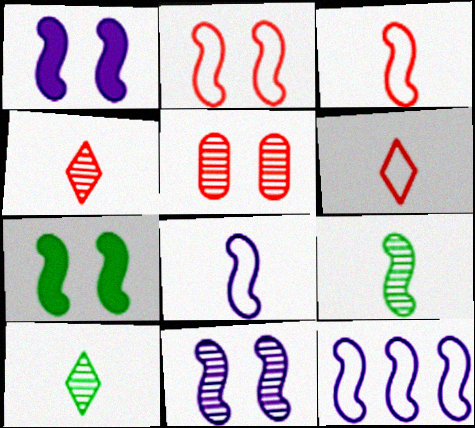[[2, 7, 11]]